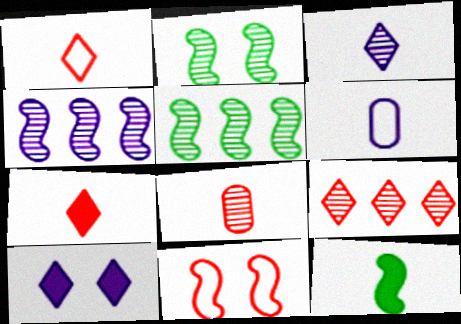[[4, 6, 10], 
[4, 11, 12]]